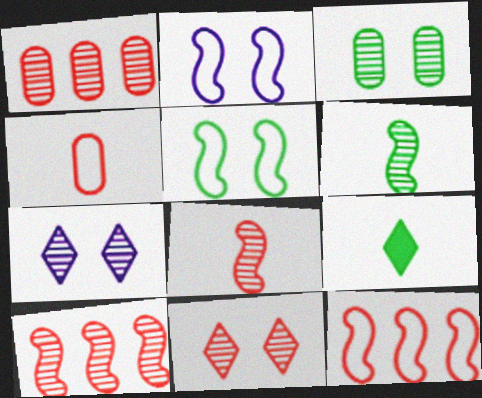[[1, 2, 9], 
[1, 6, 7], 
[1, 8, 11]]